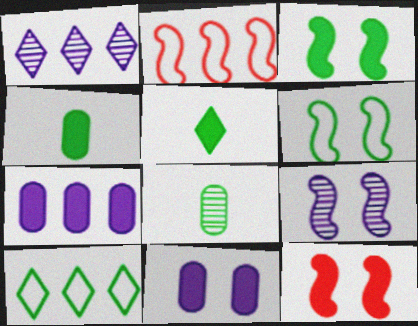[[3, 8, 10], 
[5, 7, 12], 
[6, 9, 12]]